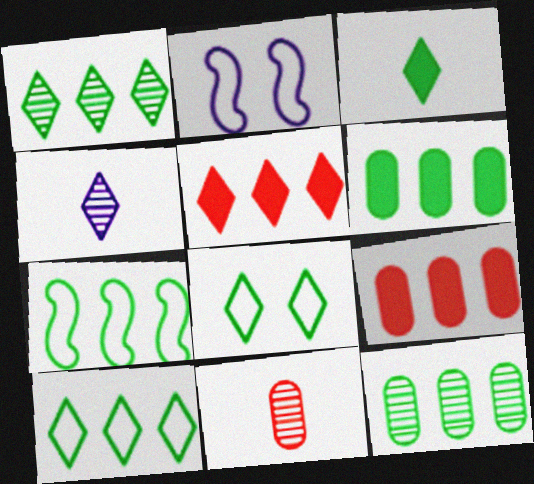[[1, 3, 8], 
[1, 6, 7], 
[4, 5, 8]]